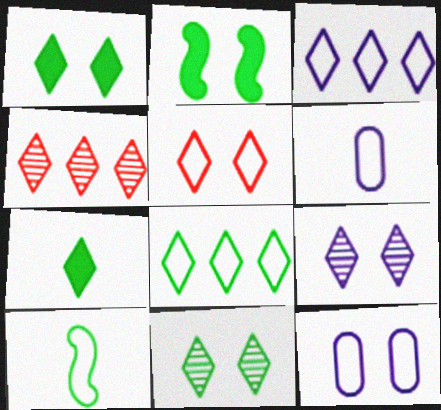[[1, 5, 9], 
[2, 4, 6], 
[7, 8, 11]]